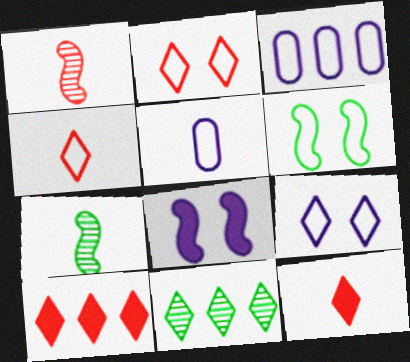[[3, 4, 6], 
[5, 7, 12], 
[9, 11, 12]]